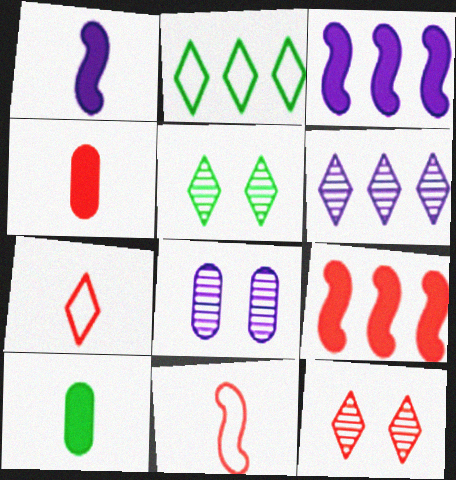[]